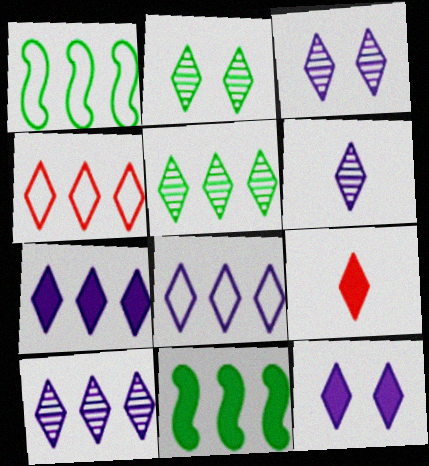[[2, 8, 9], 
[3, 6, 10], 
[4, 5, 7], 
[6, 8, 12], 
[7, 8, 10]]